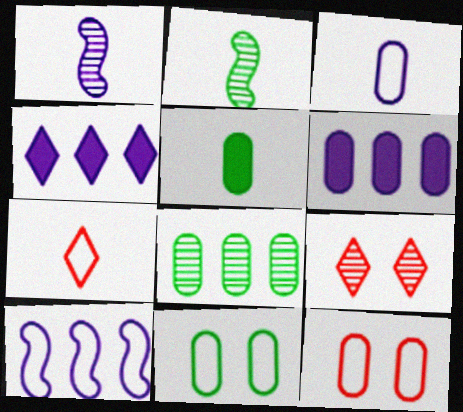[[1, 5, 7], 
[1, 8, 9], 
[2, 4, 12], 
[5, 8, 11], 
[5, 9, 10], 
[7, 10, 11]]